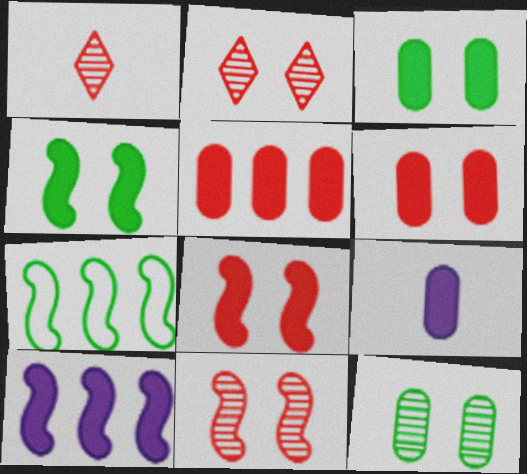[[2, 7, 9], 
[3, 5, 9]]